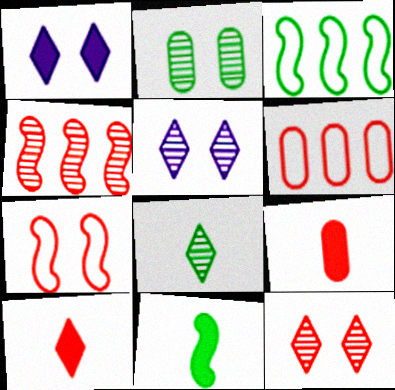[[1, 2, 7], 
[3, 5, 9], 
[5, 6, 11]]